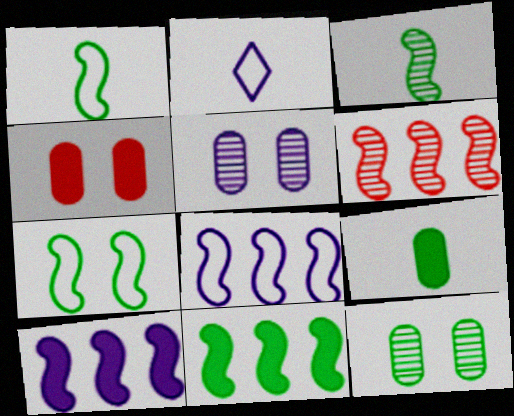[[2, 5, 10], 
[3, 7, 11], 
[6, 8, 11]]